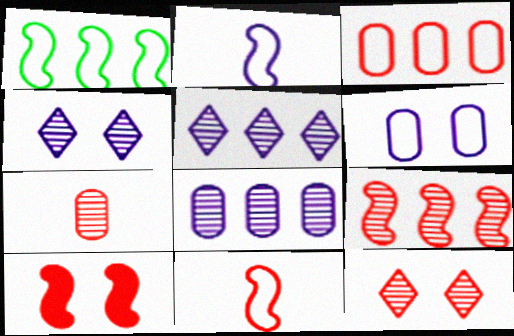[[7, 9, 12], 
[9, 10, 11]]